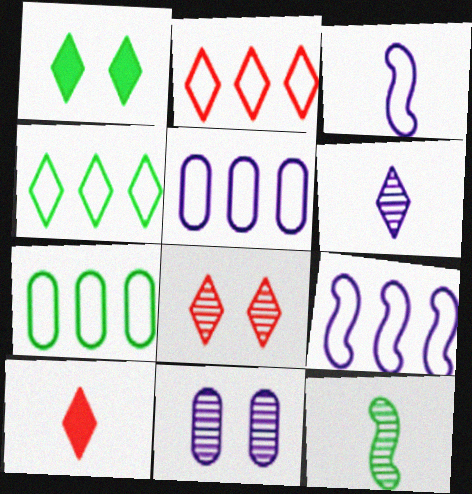[[1, 2, 6], 
[1, 7, 12], 
[2, 7, 9], 
[2, 8, 10]]